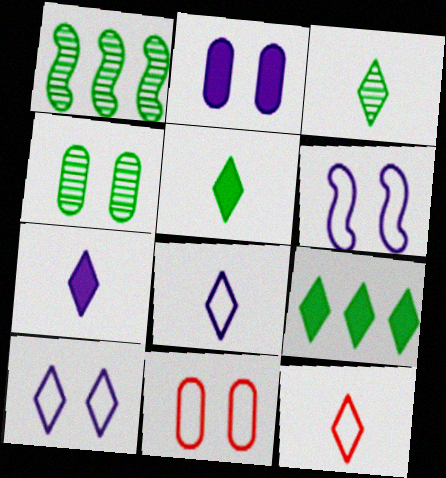[[1, 2, 12], 
[1, 3, 4], 
[1, 7, 11], 
[2, 4, 11], 
[3, 7, 12]]